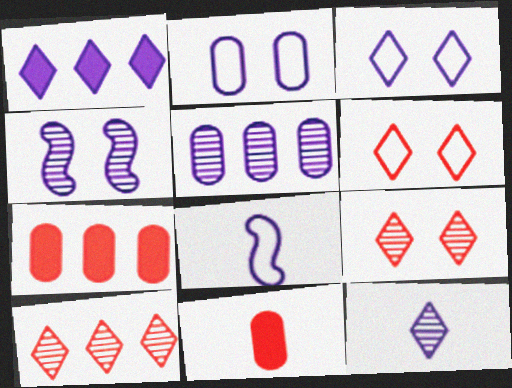[[1, 3, 12], 
[4, 5, 12]]